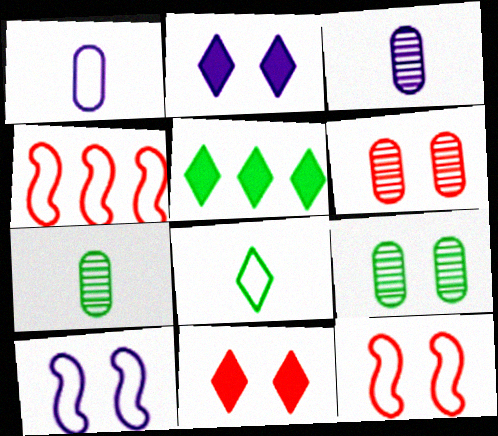[[2, 4, 7], 
[2, 9, 12], 
[3, 5, 12], 
[6, 11, 12], 
[9, 10, 11]]